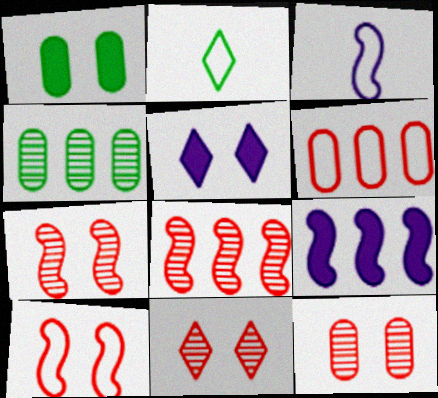[[2, 9, 12], 
[7, 11, 12]]